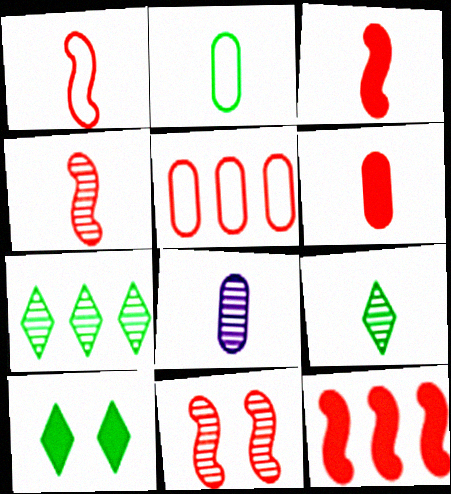[[1, 3, 4], 
[1, 11, 12], 
[2, 6, 8], 
[4, 8, 9], 
[7, 8, 11]]